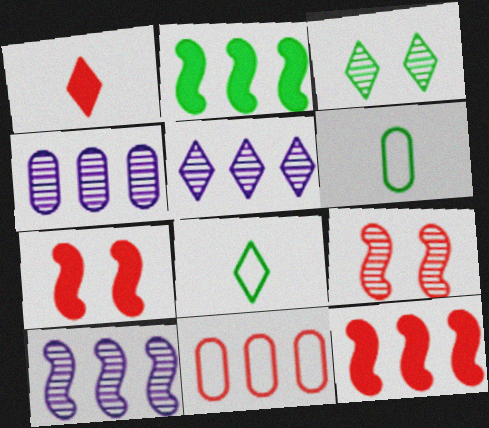[[1, 9, 11], 
[2, 3, 6], 
[2, 5, 11], 
[4, 5, 10], 
[4, 7, 8], 
[5, 6, 7]]